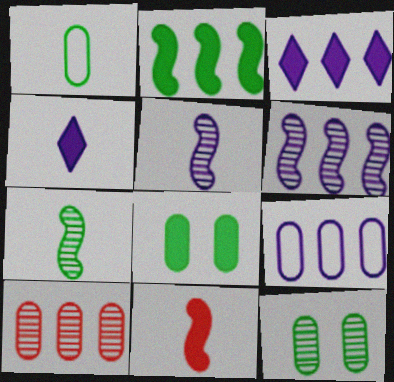[[3, 6, 9], 
[3, 8, 11]]